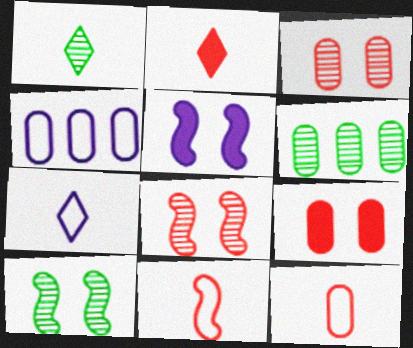[[1, 2, 7], 
[1, 6, 10], 
[2, 4, 10]]